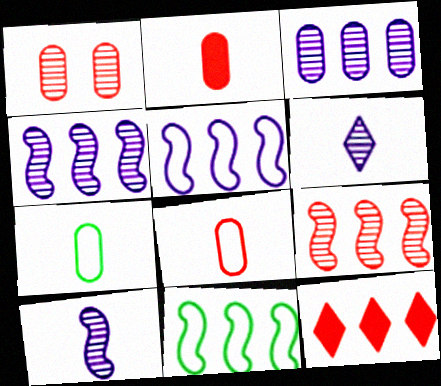[[3, 11, 12]]